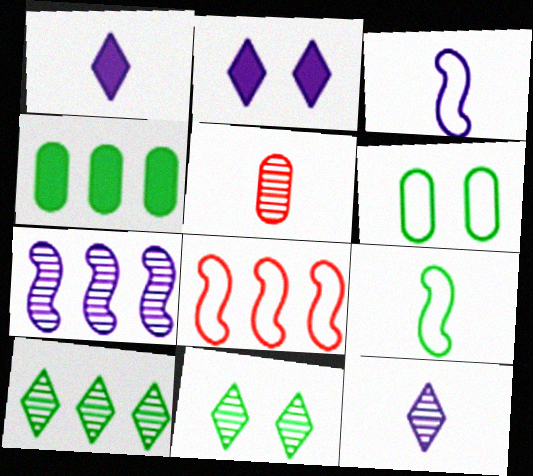[[1, 5, 9], 
[4, 9, 11], 
[5, 7, 11]]